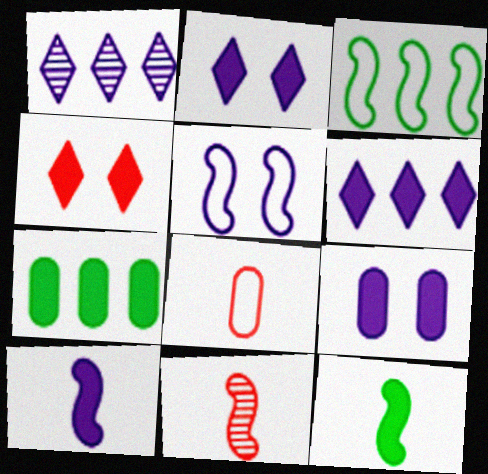[[4, 7, 10], 
[6, 9, 10]]